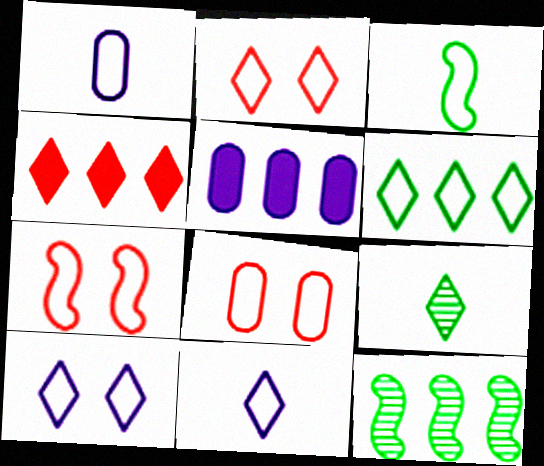[[1, 6, 7], 
[2, 6, 11], 
[2, 7, 8], 
[4, 9, 10], 
[5, 7, 9]]